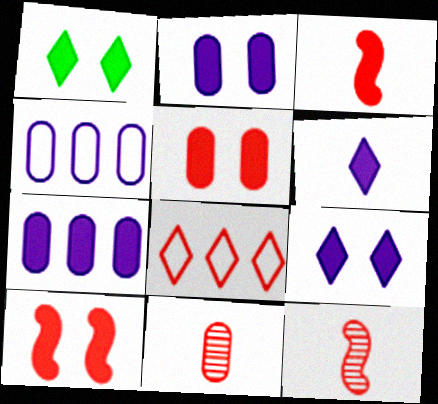[[1, 2, 10], 
[1, 3, 7], 
[1, 4, 12], 
[5, 8, 12], 
[8, 10, 11]]